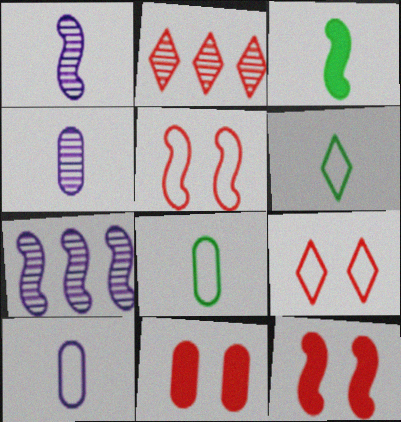[[3, 5, 7], 
[6, 7, 11]]